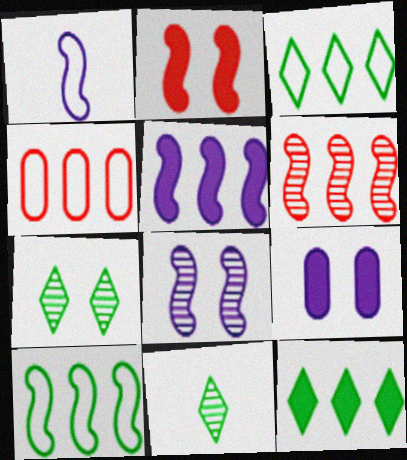[[1, 5, 8], 
[5, 6, 10]]